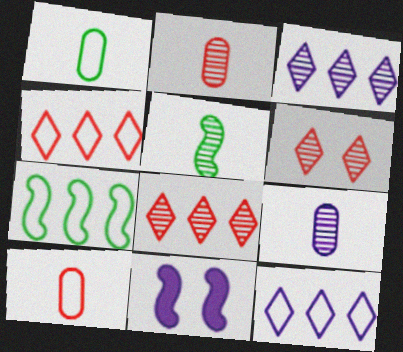[[1, 8, 11], 
[9, 11, 12]]